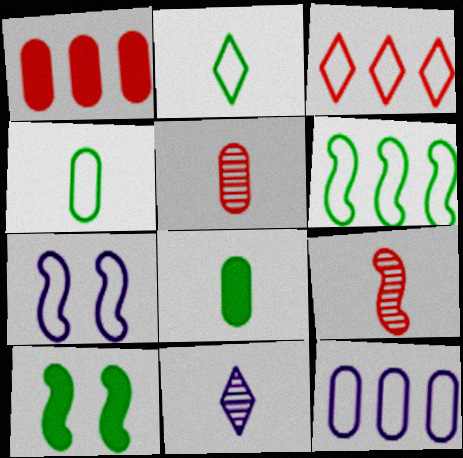[[3, 4, 7], 
[3, 6, 12]]